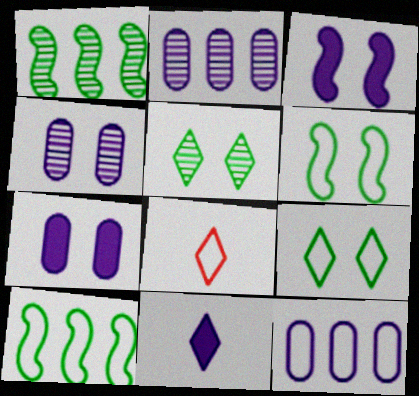[[1, 7, 8], 
[6, 8, 12]]